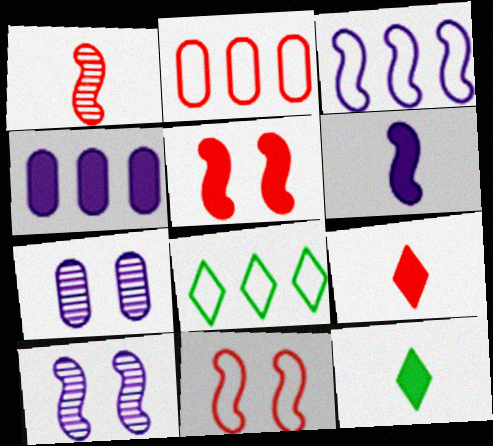[[2, 3, 8], 
[2, 10, 12], 
[3, 6, 10], 
[4, 5, 12]]